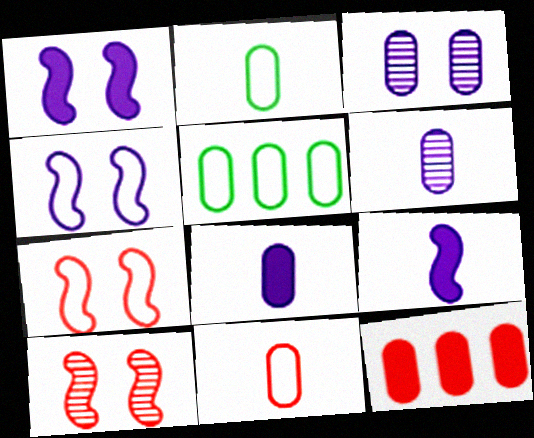[[2, 3, 12]]